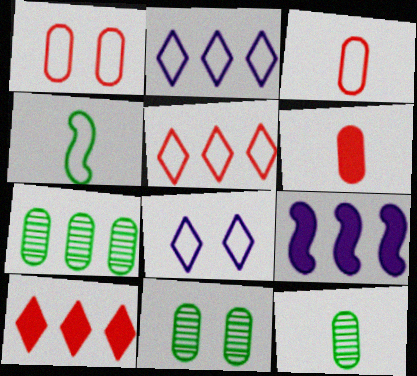[[1, 2, 4], 
[5, 7, 9], 
[7, 11, 12]]